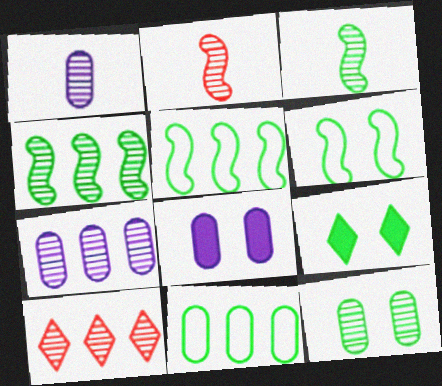[[3, 9, 11], 
[4, 7, 10], 
[6, 9, 12]]